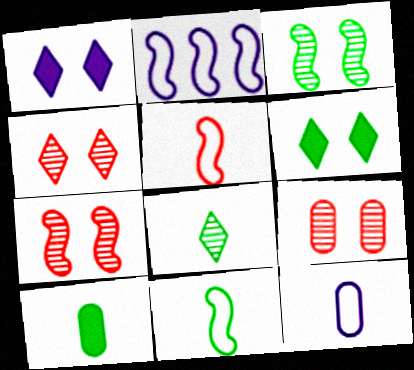[[2, 4, 10], 
[4, 7, 9], 
[8, 10, 11]]